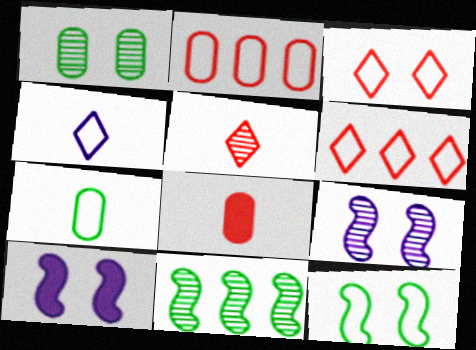[[1, 3, 10], 
[2, 4, 12]]